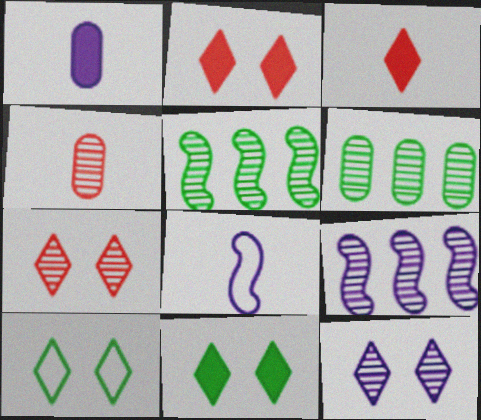[[2, 6, 8], 
[2, 10, 12], 
[4, 5, 12]]